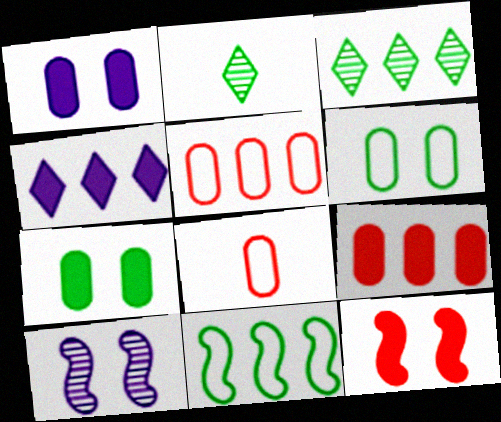[[2, 7, 11]]